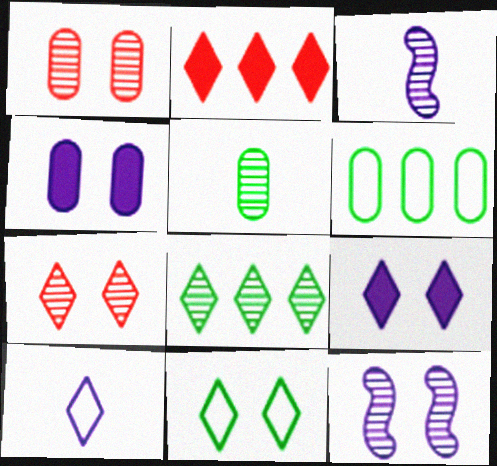[[1, 3, 8], 
[7, 9, 11]]